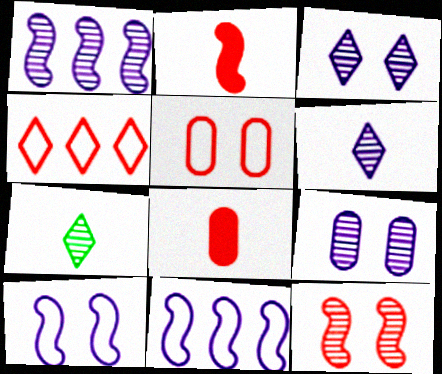[[1, 6, 9], 
[4, 8, 12]]